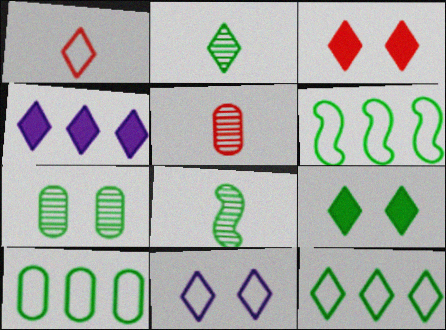[[1, 11, 12], 
[2, 9, 12], 
[6, 10, 12], 
[8, 9, 10]]